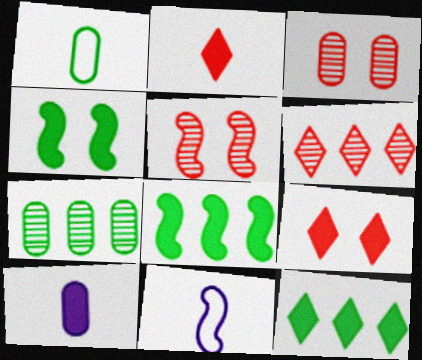[[3, 11, 12], 
[5, 8, 11], 
[7, 9, 11], 
[8, 9, 10]]